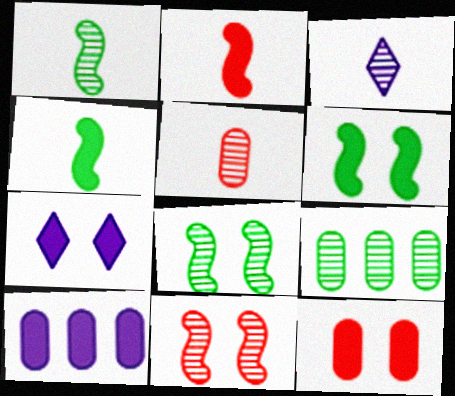[[1, 3, 5], 
[3, 9, 11], 
[6, 7, 12]]